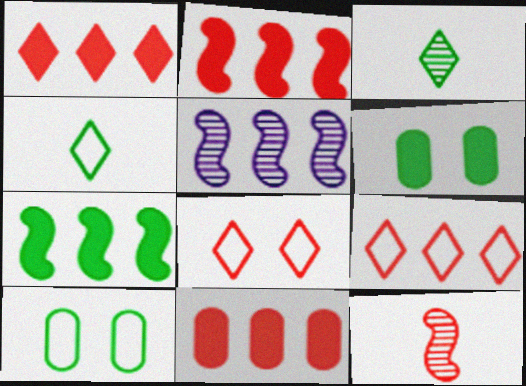[[1, 2, 11], 
[3, 7, 10], 
[8, 11, 12]]